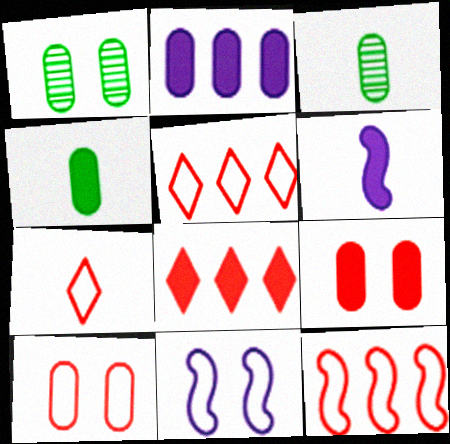[[1, 5, 6], 
[2, 3, 10], 
[2, 4, 9], 
[3, 6, 7], 
[3, 8, 11], 
[7, 10, 12]]